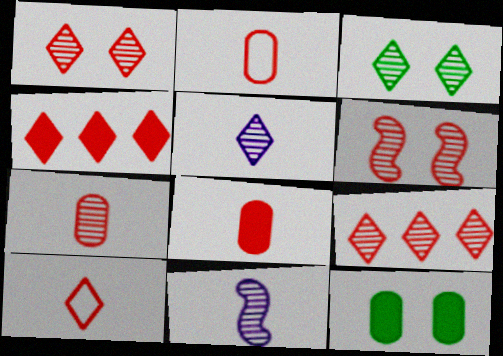[[1, 4, 10], 
[2, 4, 6], 
[2, 7, 8], 
[3, 5, 9], 
[6, 7, 9]]